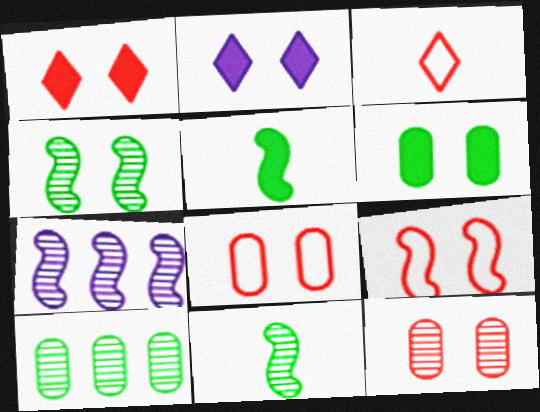[[1, 9, 12], 
[2, 4, 8], 
[3, 6, 7], 
[5, 7, 9]]